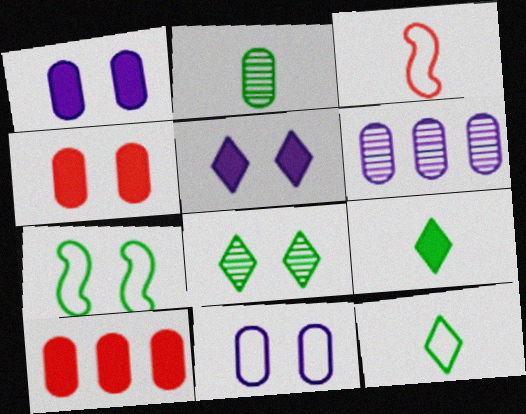[[2, 10, 11]]